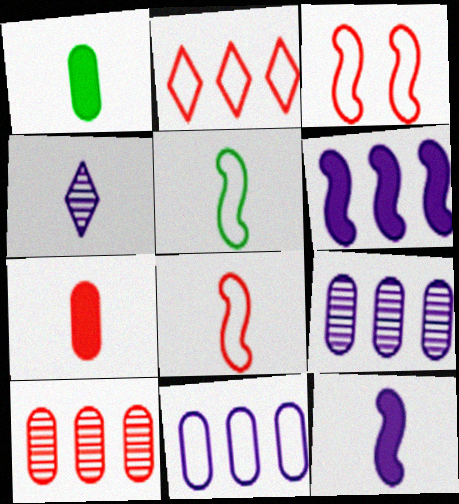[[1, 4, 8], 
[4, 5, 7]]